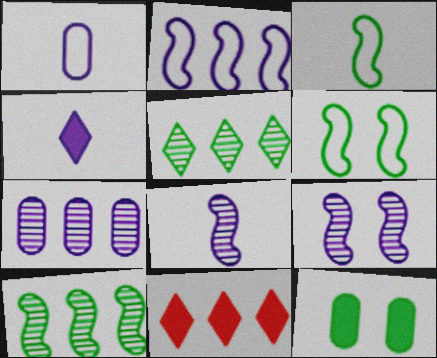[[1, 4, 8], 
[3, 5, 12]]